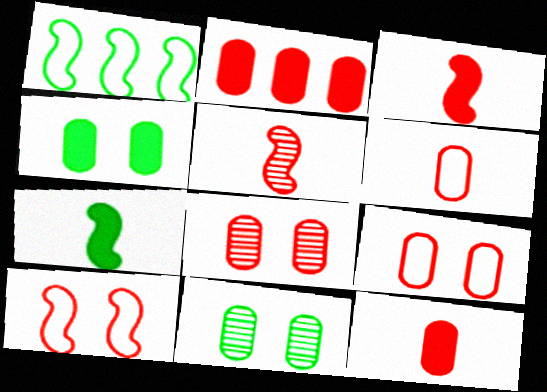[[2, 6, 8]]